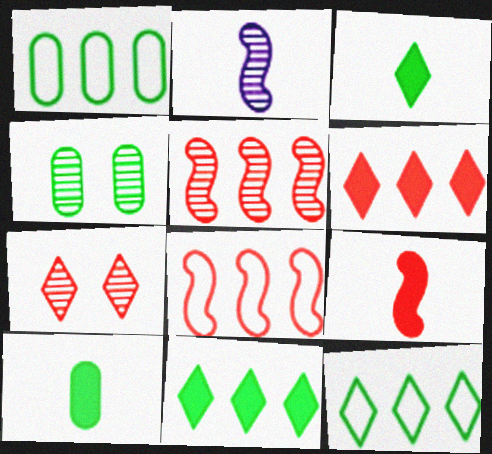[[1, 4, 10]]